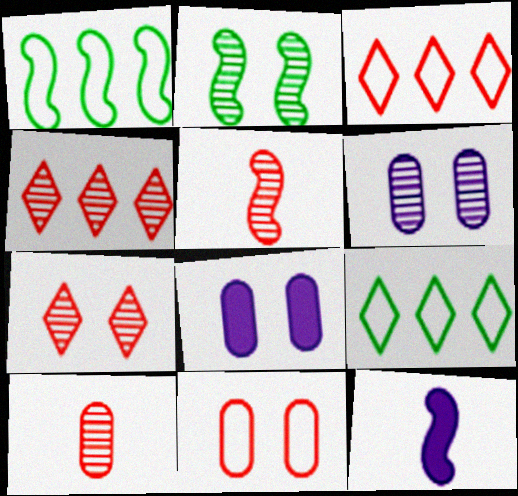[[2, 6, 7], 
[5, 8, 9]]